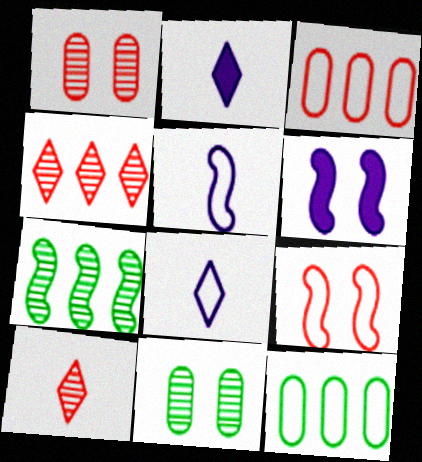[[6, 10, 12], 
[8, 9, 12]]